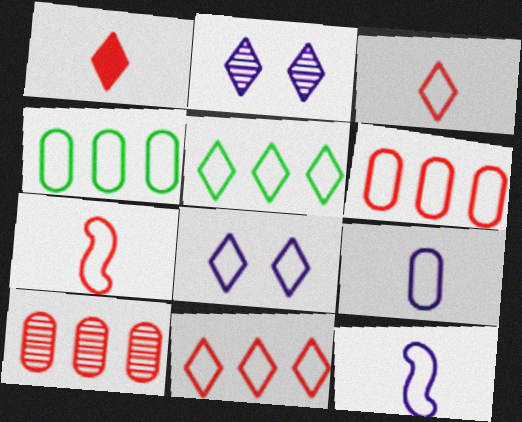[[1, 2, 5], 
[3, 5, 8], 
[4, 7, 8]]